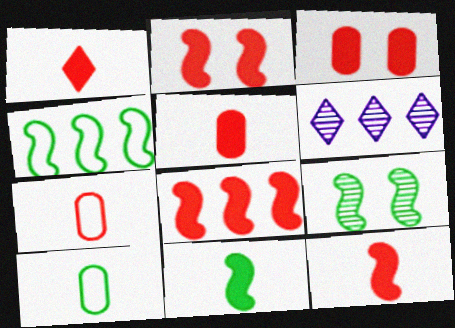[[1, 3, 8], 
[1, 5, 12], 
[2, 6, 10], 
[2, 8, 12], 
[4, 9, 11]]